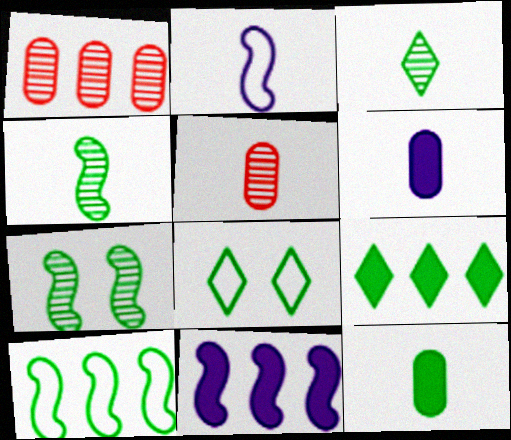[[3, 8, 9], 
[5, 8, 11]]